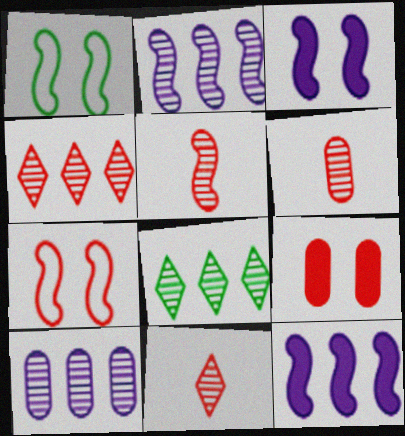[[1, 5, 12], 
[5, 6, 11]]